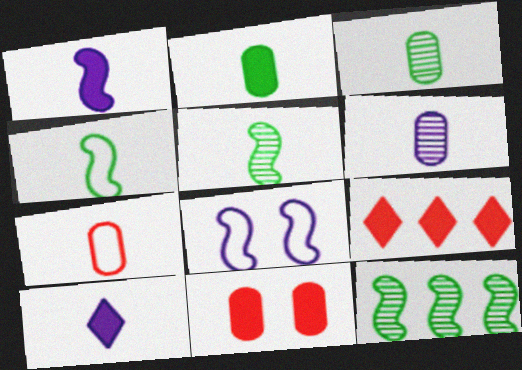[[2, 6, 7], 
[3, 8, 9], 
[5, 7, 10]]